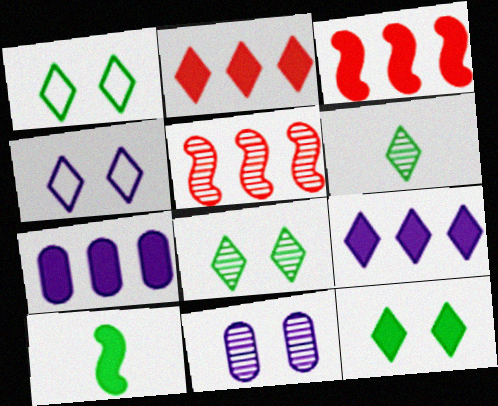[[1, 8, 12], 
[2, 4, 6], 
[5, 6, 11]]